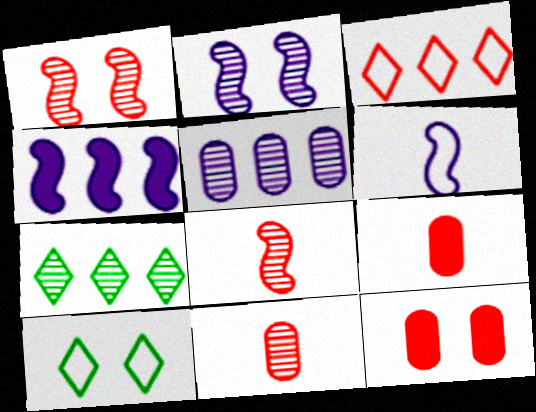[[1, 3, 9], 
[2, 4, 6], 
[2, 7, 11], 
[2, 10, 12], 
[3, 8, 12], 
[4, 10, 11], 
[6, 7, 12]]